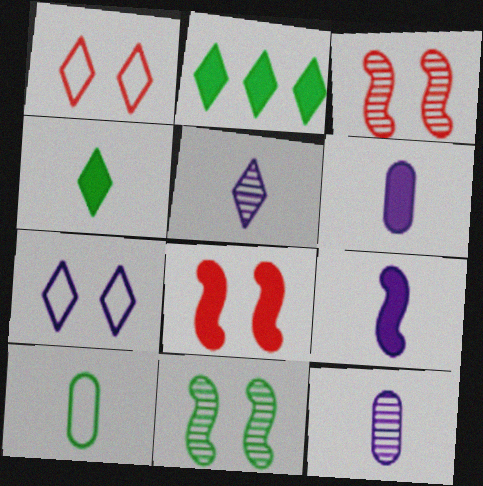[[1, 2, 5], 
[2, 6, 8], 
[2, 10, 11]]